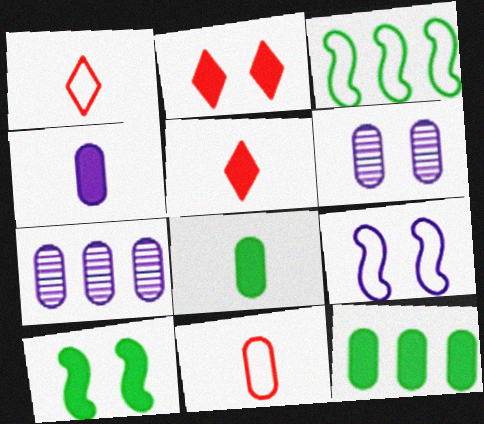[[1, 7, 10], 
[3, 5, 6], 
[6, 11, 12]]